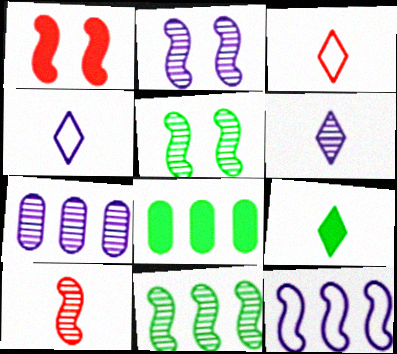[[2, 3, 8], 
[2, 6, 7], 
[2, 10, 11], 
[3, 6, 9]]